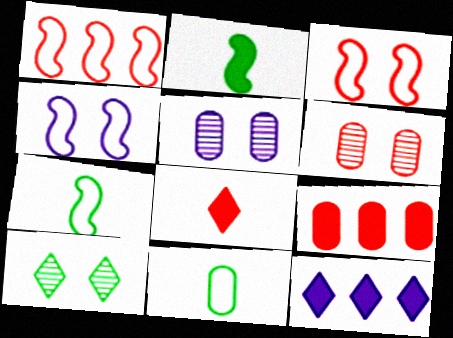[[1, 4, 7], 
[1, 6, 8], 
[5, 9, 11], 
[6, 7, 12]]